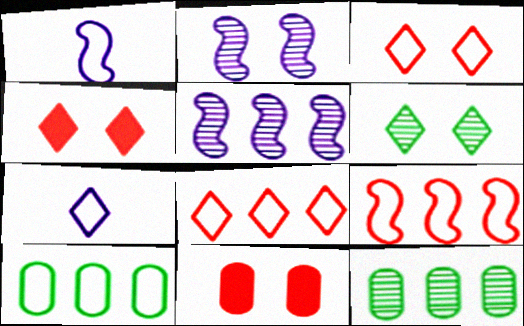[[1, 3, 10], 
[1, 4, 12]]